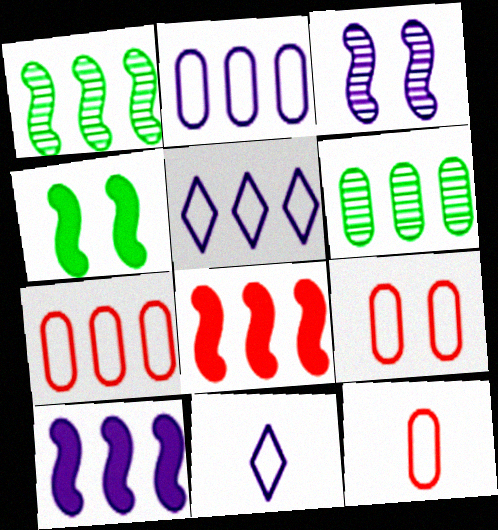[[5, 6, 8], 
[7, 9, 12]]